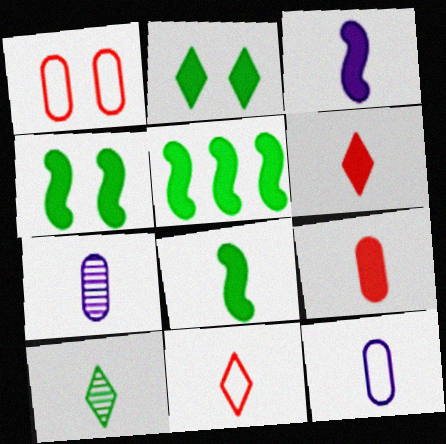[[4, 5, 8], 
[7, 8, 11]]